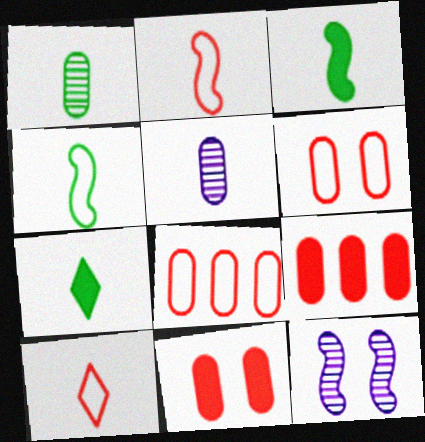[[1, 4, 7], 
[2, 5, 7], 
[3, 5, 10], 
[7, 8, 12]]